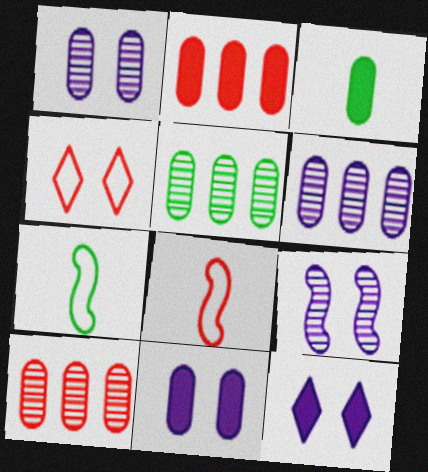[[2, 3, 11], 
[5, 6, 10], 
[5, 8, 12], 
[7, 10, 12]]